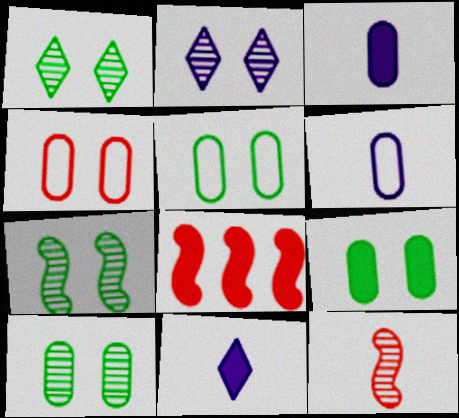[[1, 6, 8], 
[1, 7, 10], 
[5, 9, 10], 
[8, 9, 11]]